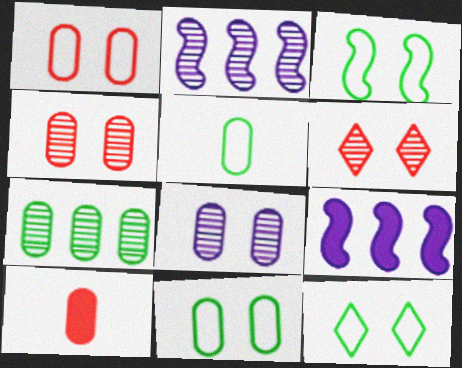[[2, 10, 12], 
[3, 11, 12], 
[5, 6, 9]]